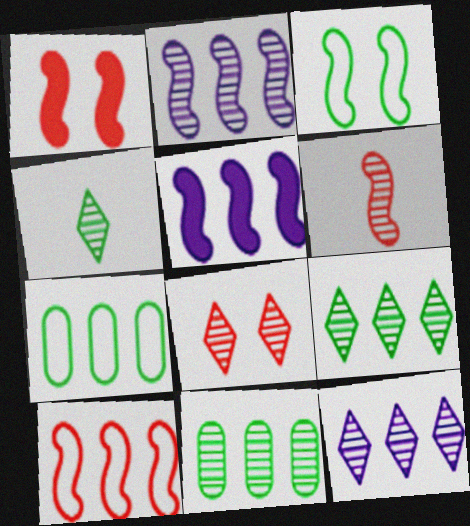[[1, 6, 10], 
[3, 5, 6], 
[4, 8, 12]]